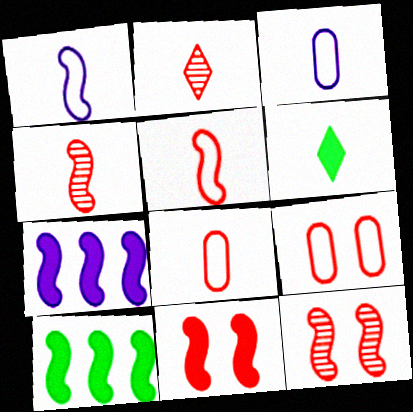[[1, 10, 12], 
[3, 4, 6]]